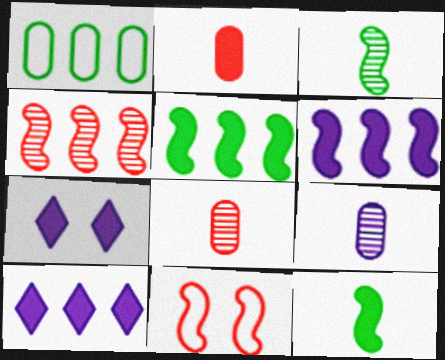[[1, 4, 10], 
[2, 5, 7], 
[3, 6, 11]]